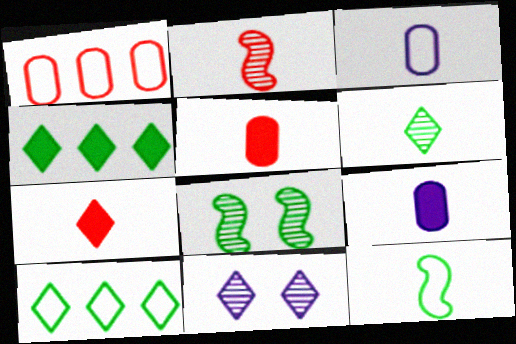[[7, 10, 11]]